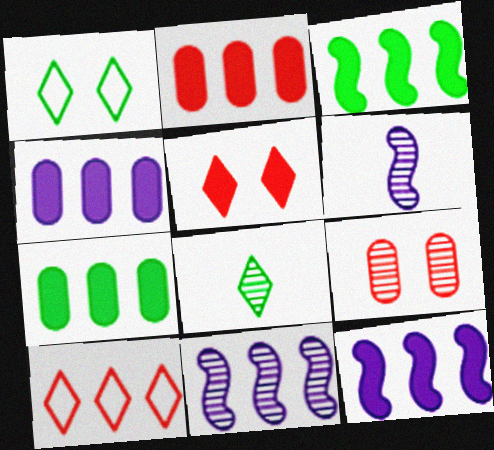[[1, 2, 6], 
[2, 4, 7], 
[7, 10, 11], 
[8, 9, 11]]